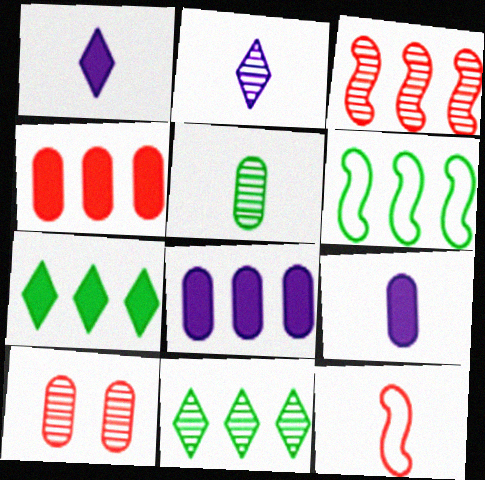[[1, 5, 12], 
[1, 6, 10]]